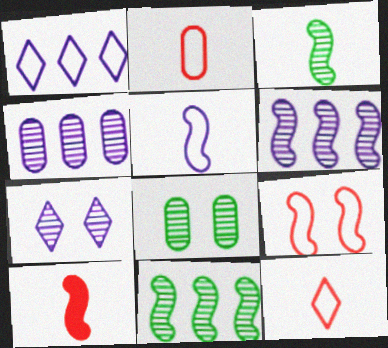[[1, 8, 10], 
[3, 5, 10]]